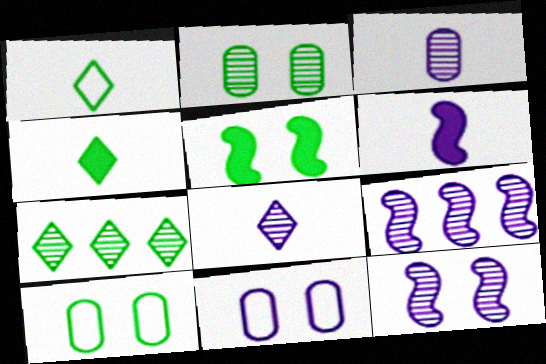[]